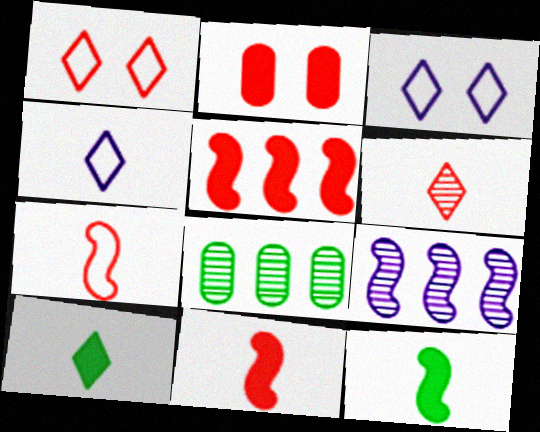[[3, 8, 11], 
[4, 6, 10]]